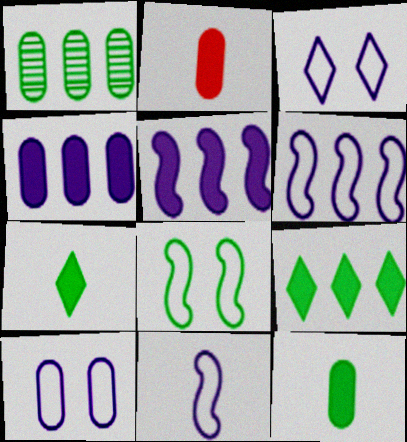[[1, 2, 10], 
[1, 7, 8]]